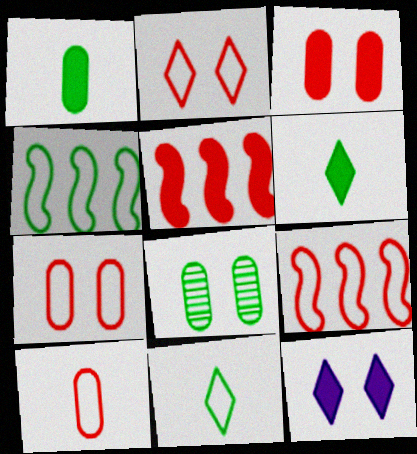[[1, 5, 12], 
[2, 9, 10], 
[4, 6, 8]]